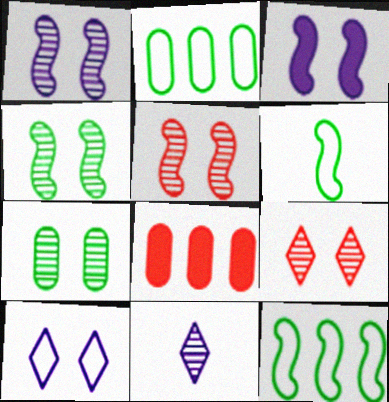[[1, 4, 5], 
[1, 7, 9]]